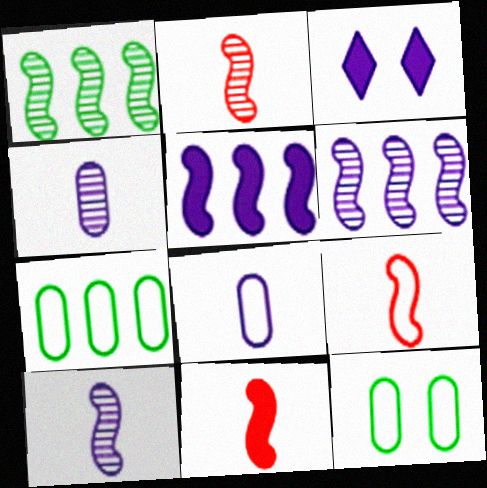[[2, 3, 7], 
[2, 9, 11], 
[3, 6, 8]]